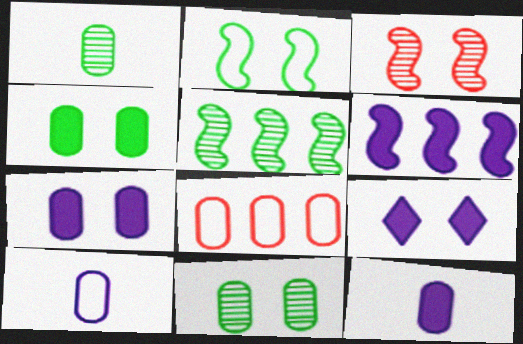[[1, 7, 8], 
[6, 9, 12], 
[8, 11, 12]]